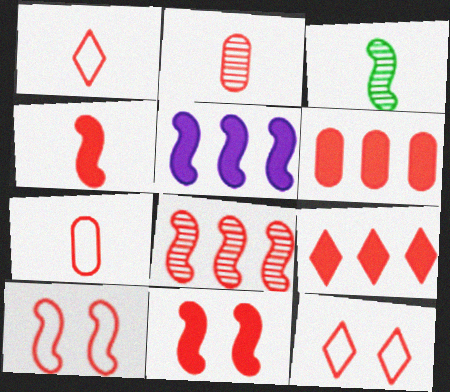[[1, 2, 4], 
[2, 9, 10], 
[3, 5, 10], 
[4, 8, 10]]